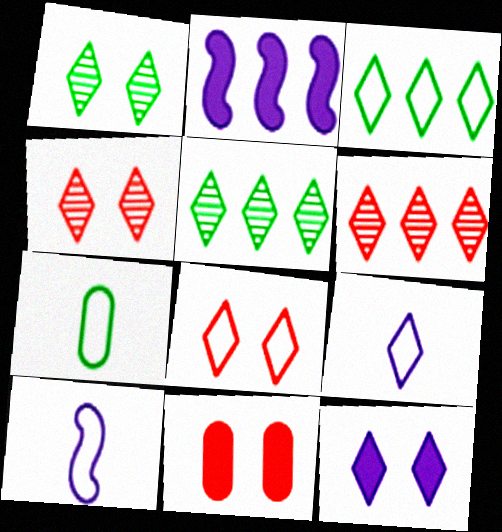[[1, 8, 12], 
[2, 4, 7], 
[3, 8, 9], 
[5, 10, 11]]